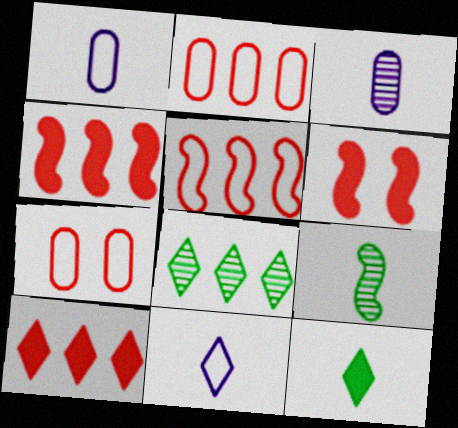[[1, 6, 8]]